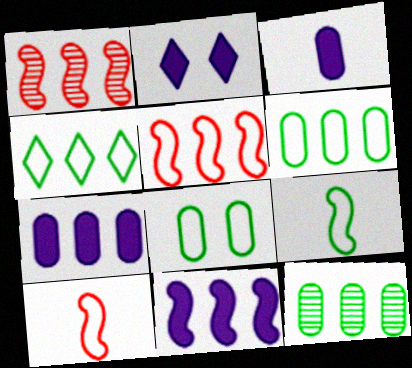[[1, 4, 7], 
[2, 3, 11], 
[2, 10, 12], 
[4, 8, 9]]